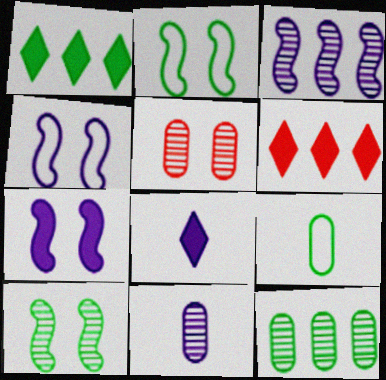[[1, 9, 10], 
[2, 6, 11], 
[5, 11, 12]]